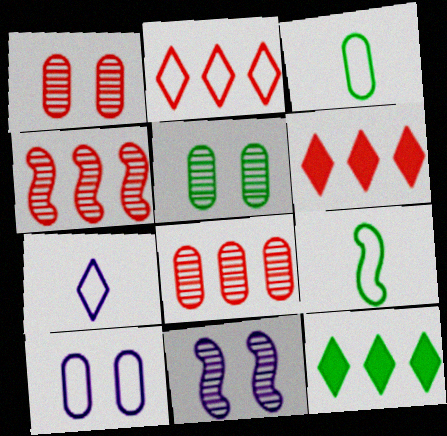[[2, 9, 10], 
[3, 6, 11], 
[5, 9, 12]]